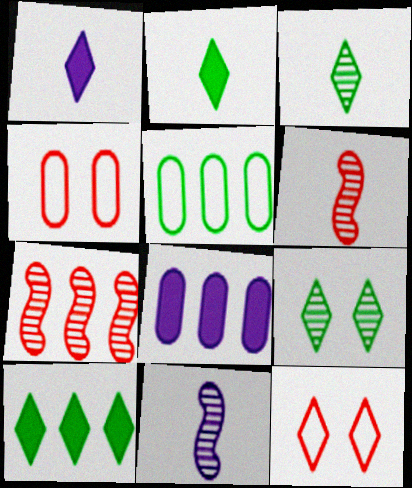[[4, 10, 11]]